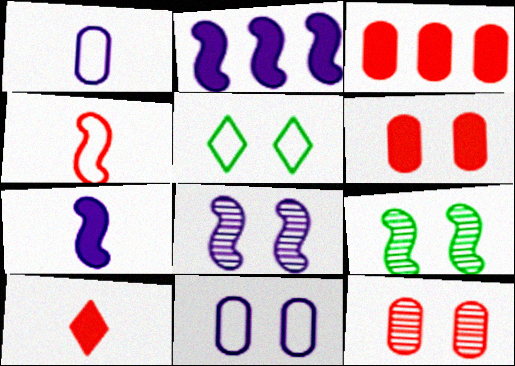[[2, 4, 9], 
[5, 6, 8]]